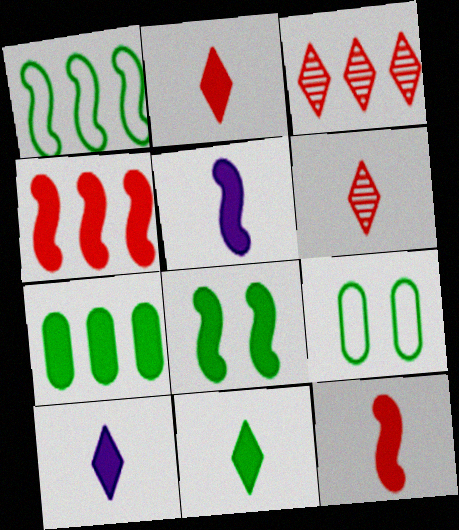[[2, 10, 11], 
[3, 5, 9], 
[4, 5, 8], 
[7, 8, 11]]